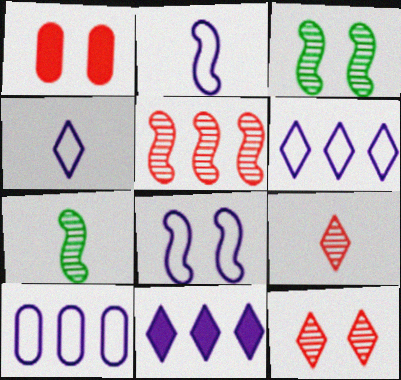[[1, 6, 7], 
[4, 8, 10]]